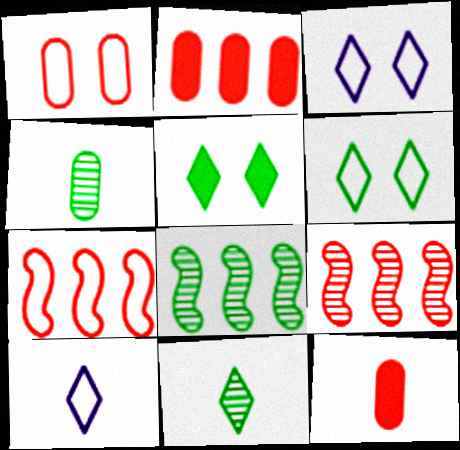[[3, 8, 12]]